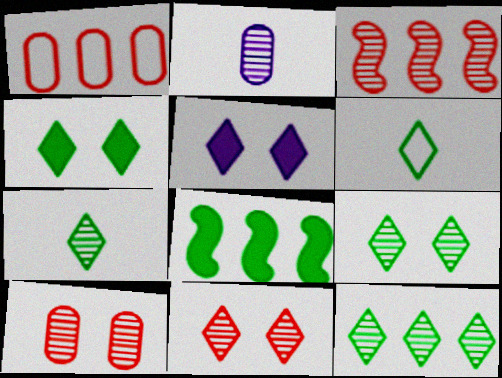[[2, 3, 9], 
[4, 6, 12], 
[7, 9, 12]]